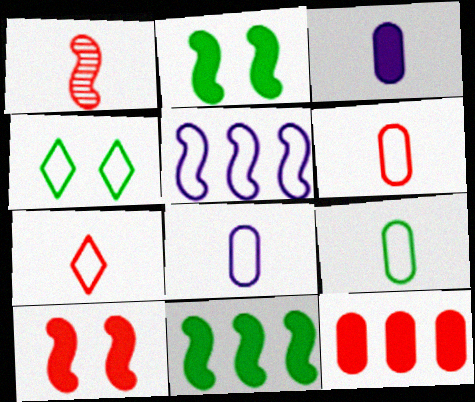[[1, 2, 5], 
[4, 5, 6], 
[6, 8, 9]]